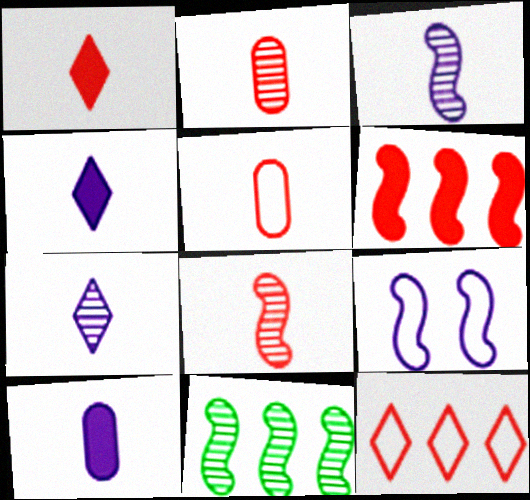[[1, 5, 8]]